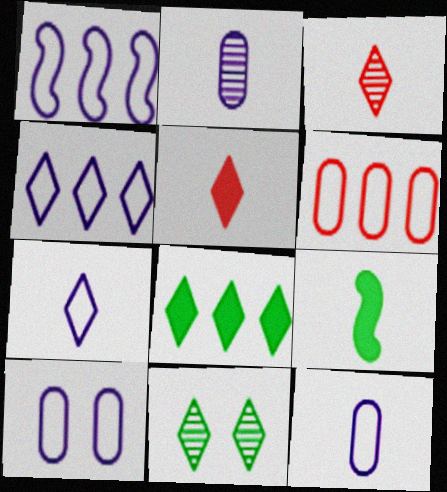[[1, 7, 10], 
[3, 9, 12], 
[4, 5, 11]]